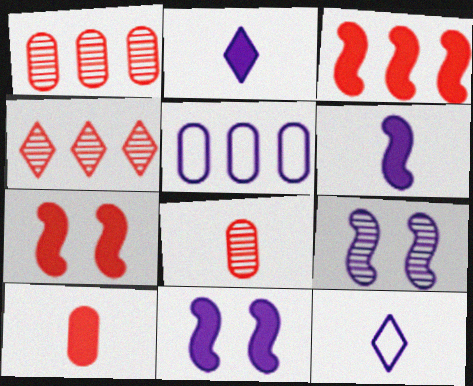[[2, 5, 9]]